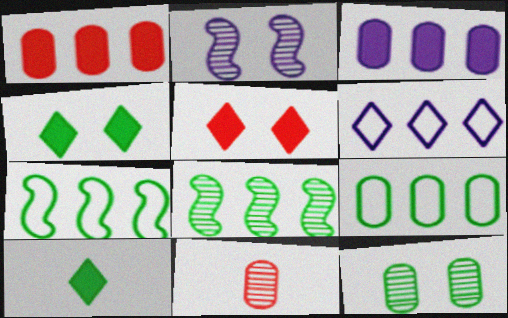[[1, 6, 8], 
[7, 10, 12]]